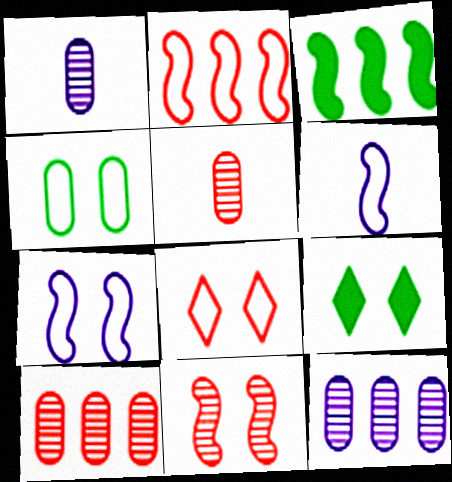[[1, 2, 9], 
[1, 3, 8], 
[3, 6, 11], 
[4, 7, 8], 
[6, 9, 10]]